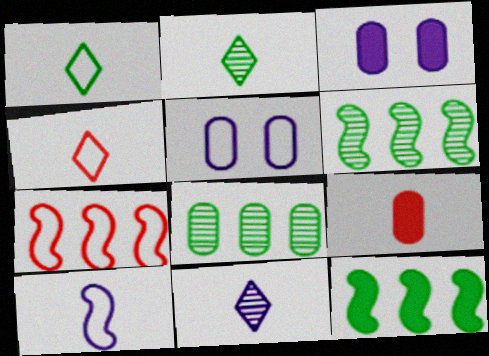[[1, 5, 7], 
[2, 3, 7], 
[2, 9, 10], 
[3, 4, 6], 
[5, 8, 9]]